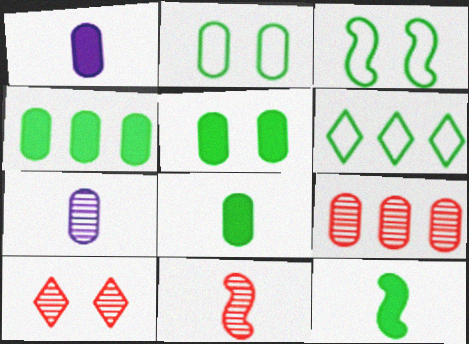[[1, 2, 9], 
[4, 5, 8], 
[9, 10, 11]]